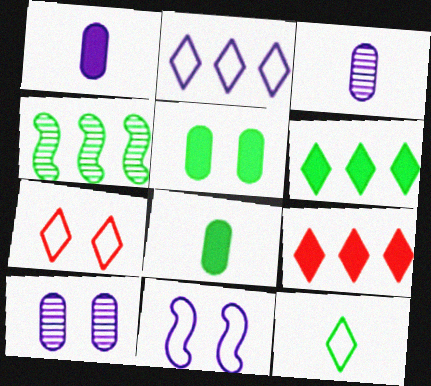[[1, 4, 7], 
[2, 7, 12], 
[4, 5, 12]]